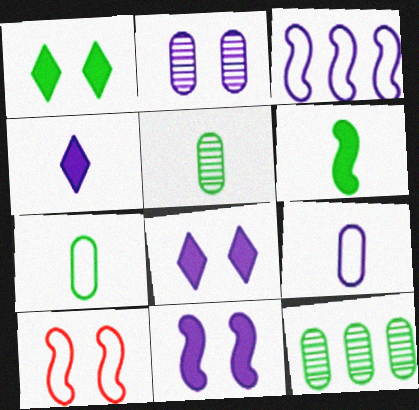[[1, 2, 10], 
[2, 3, 4], 
[4, 10, 12]]